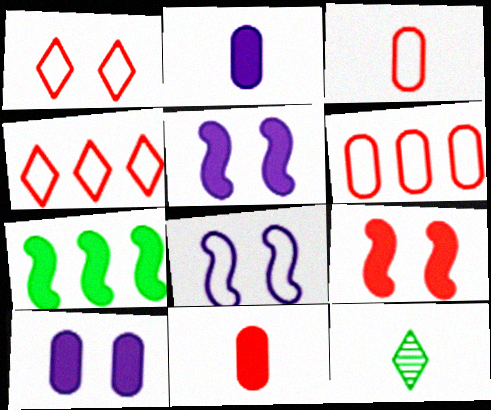[[5, 6, 12]]